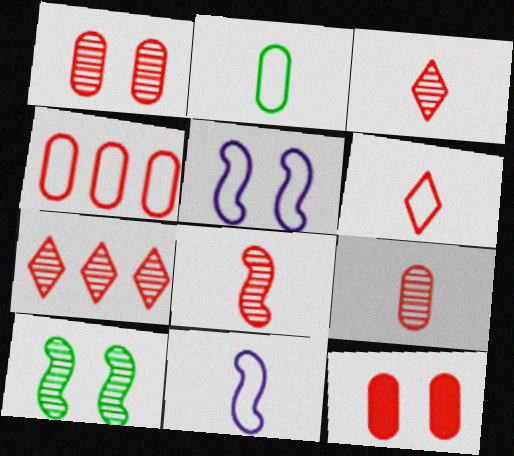[[1, 7, 8], 
[2, 6, 11], 
[3, 8, 9], 
[4, 9, 12]]